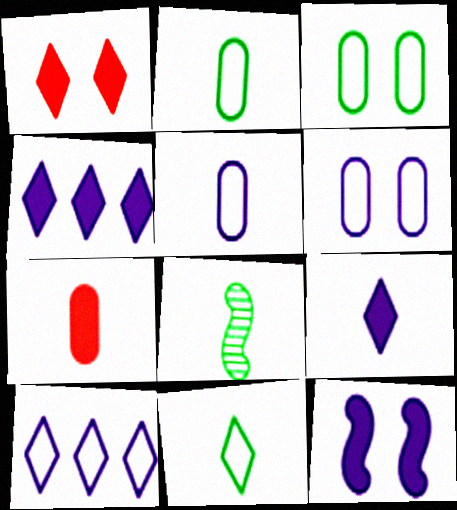[]